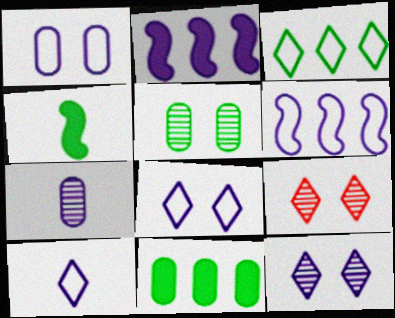[[1, 6, 10], 
[2, 7, 8], 
[3, 4, 5]]